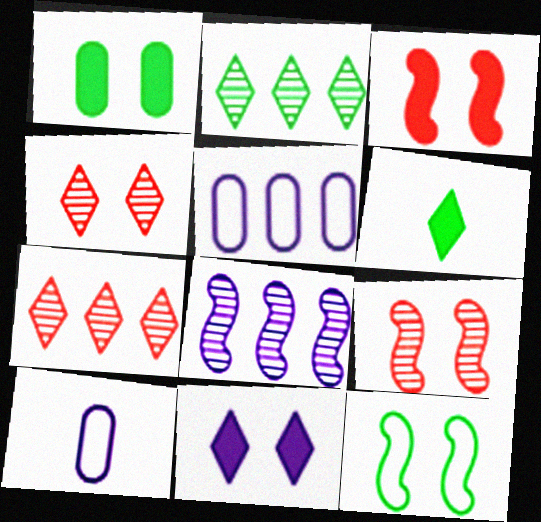[[1, 3, 11], 
[2, 3, 10], 
[5, 6, 9], 
[8, 10, 11]]